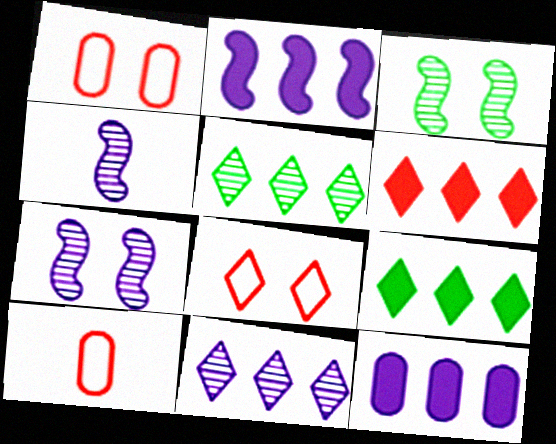[[1, 4, 9], 
[7, 9, 10]]